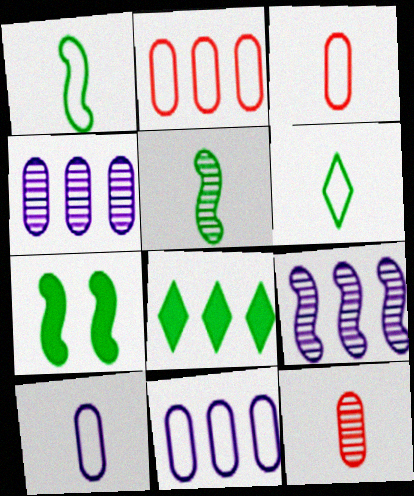[[2, 8, 9]]